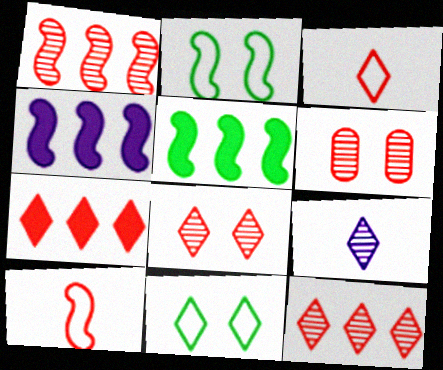[[3, 7, 8], 
[6, 7, 10], 
[7, 9, 11]]